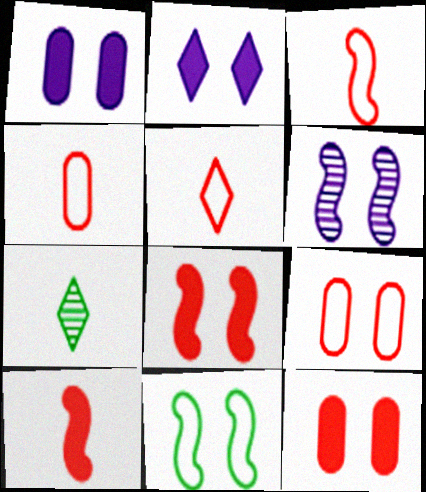[[3, 4, 5], 
[6, 8, 11]]